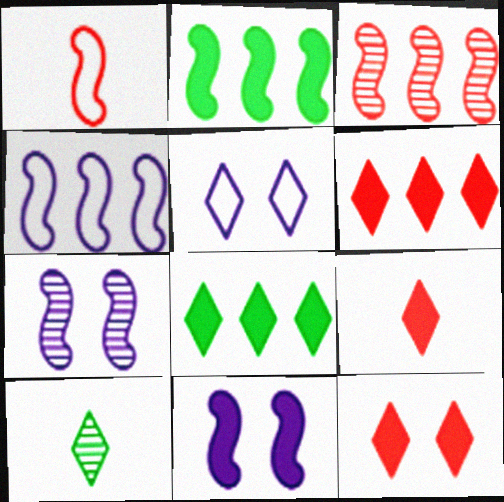[[1, 2, 7], 
[2, 3, 4], 
[5, 6, 10], 
[6, 9, 12]]